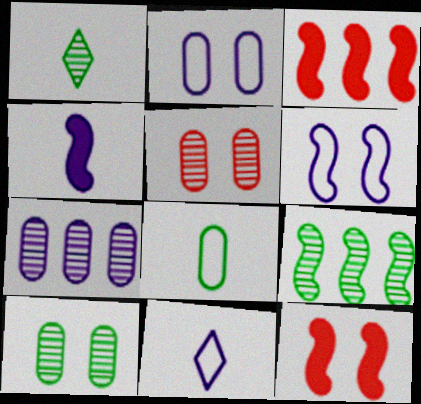[[1, 2, 3], 
[1, 9, 10], 
[3, 10, 11]]